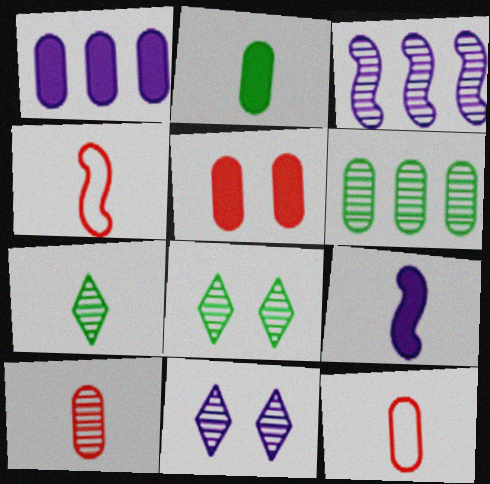[[1, 2, 5], 
[1, 4, 8], 
[3, 8, 10], 
[7, 9, 12]]